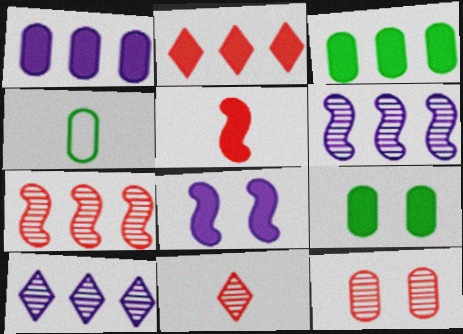[[1, 4, 12], 
[7, 11, 12]]